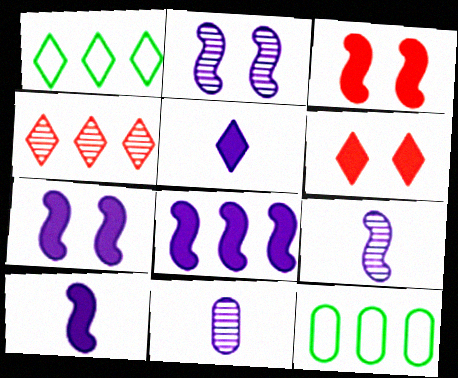[[1, 3, 11], 
[4, 8, 12], 
[6, 9, 12], 
[7, 8, 10]]